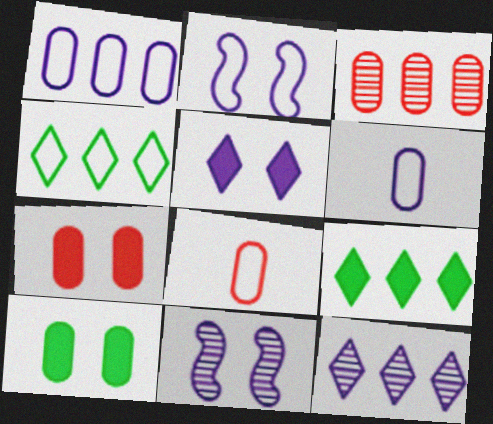[[2, 4, 8], 
[3, 6, 10], 
[3, 7, 8], 
[8, 9, 11]]